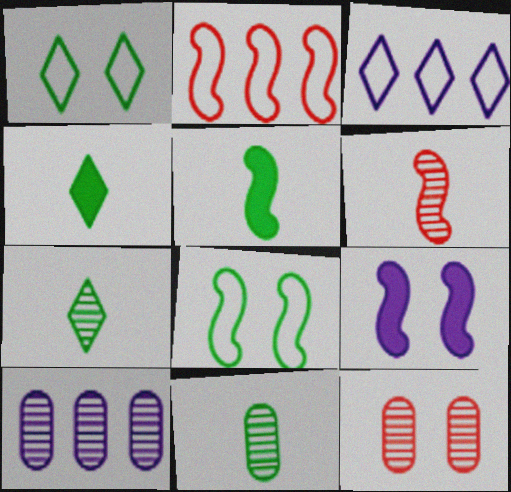[[1, 9, 12], 
[3, 5, 12], 
[10, 11, 12]]